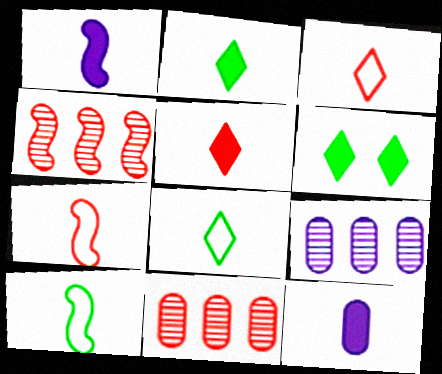[[6, 7, 9]]